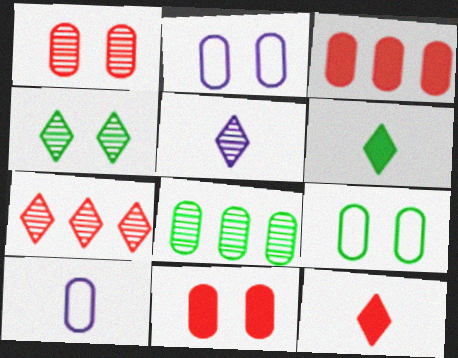[[4, 5, 7], 
[8, 10, 11]]